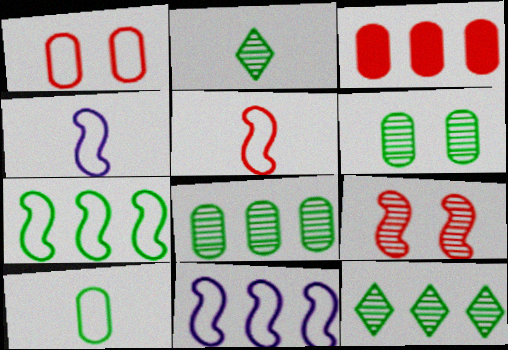[[3, 11, 12]]